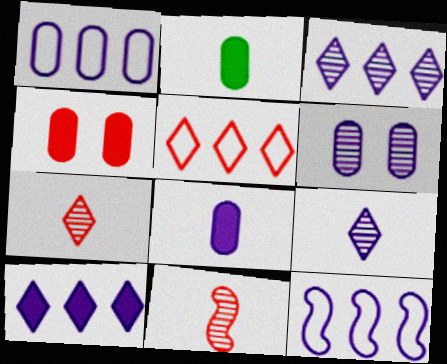[[1, 6, 8], 
[4, 5, 11]]